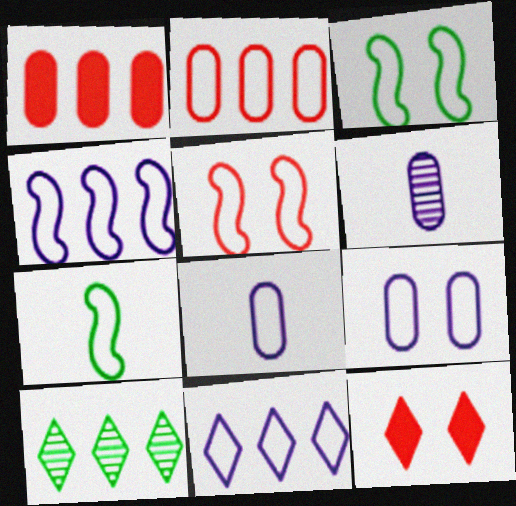[[1, 4, 10], 
[4, 5, 7]]